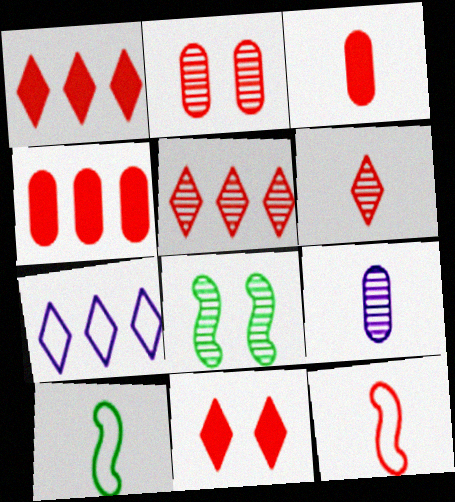[[1, 2, 12], 
[3, 6, 12], 
[3, 7, 8], 
[5, 8, 9]]